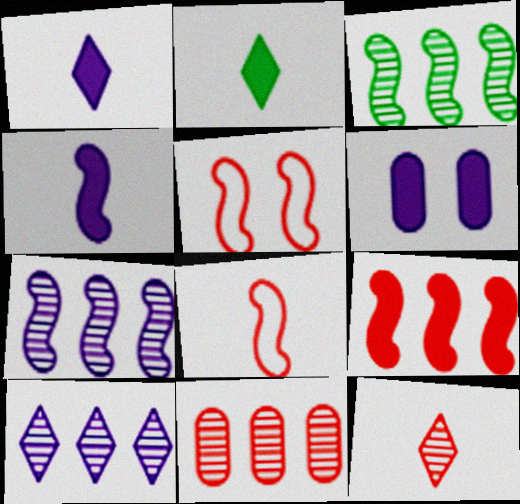[[2, 6, 9], 
[3, 4, 5], 
[3, 10, 11]]